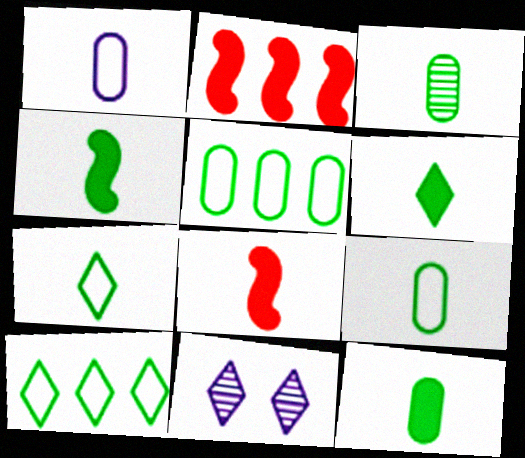[[2, 9, 11], 
[3, 4, 7], 
[3, 9, 12], 
[4, 6, 12], 
[5, 8, 11]]